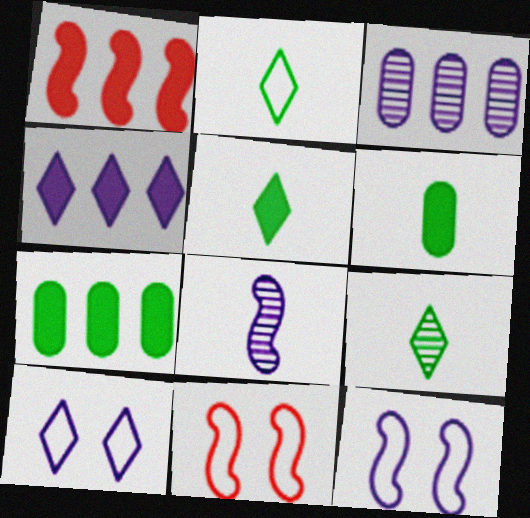[[1, 4, 7], 
[2, 5, 9], 
[3, 5, 11]]